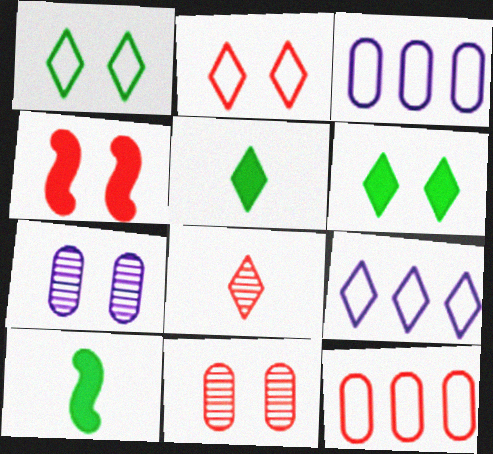[[1, 4, 7], 
[2, 4, 11], 
[4, 8, 12], 
[6, 8, 9], 
[9, 10, 11]]